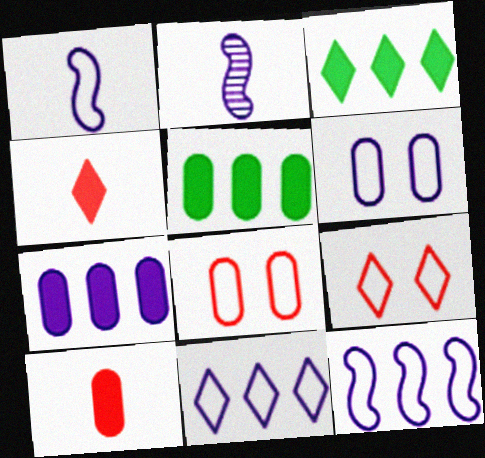[[1, 6, 11], 
[2, 3, 8], 
[2, 5, 9]]